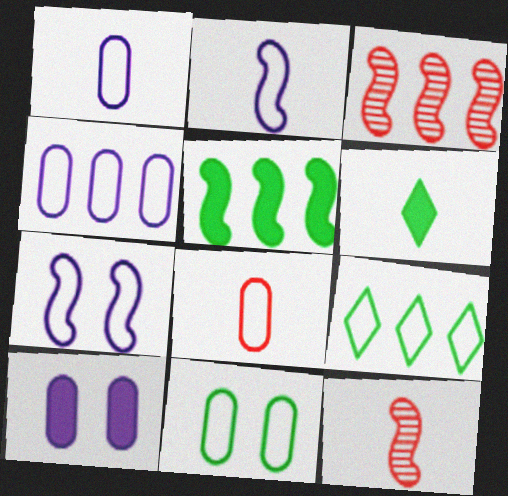[[1, 6, 12], 
[4, 8, 11], 
[5, 7, 12], 
[7, 8, 9], 
[9, 10, 12]]